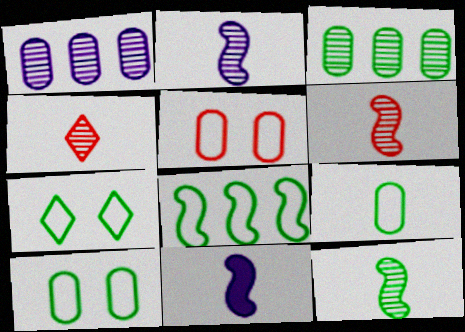[[2, 6, 12], 
[4, 9, 11], 
[7, 8, 9]]